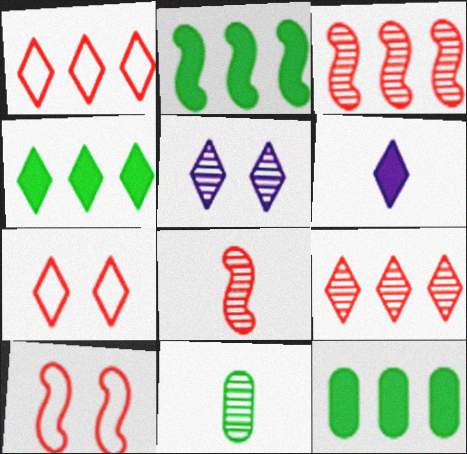[[2, 4, 12], 
[3, 5, 11]]